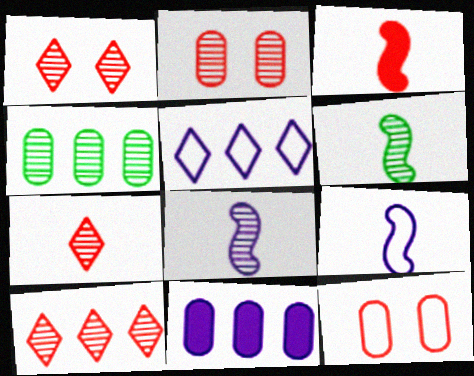[[1, 4, 8], 
[1, 7, 10], 
[3, 6, 9], 
[3, 10, 12]]